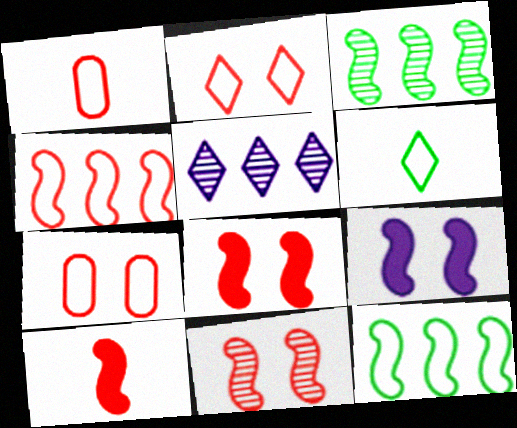[[1, 2, 4], 
[4, 10, 11]]